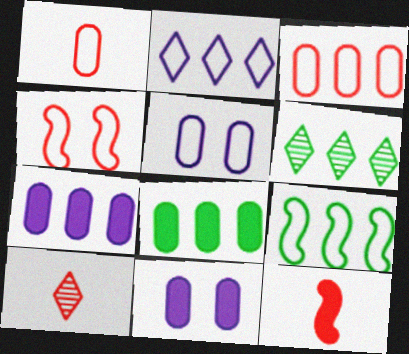[[1, 10, 12], 
[2, 3, 9], 
[5, 6, 12], 
[6, 8, 9], 
[9, 10, 11]]